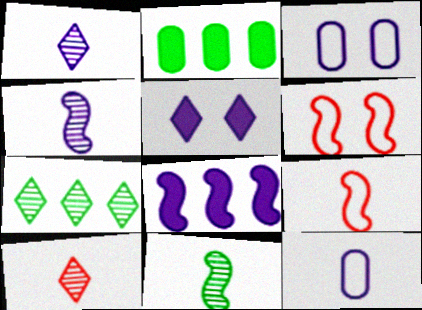[[1, 2, 6], 
[1, 3, 8], 
[6, 8, 11]]